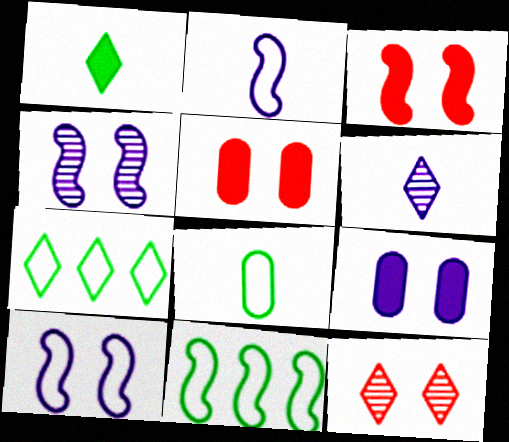[[5, 6, 11]]